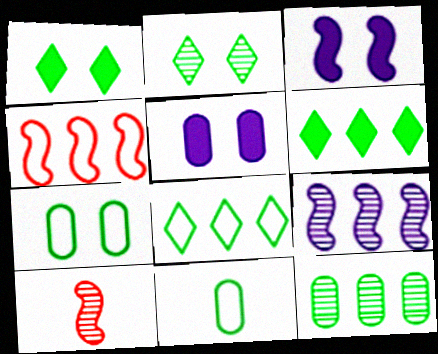[[5, 8, 10]]